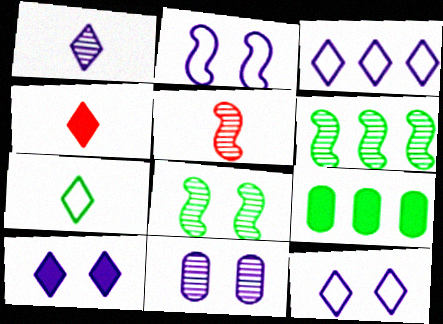[[1, 3, 10], 
[1, 4, 7], 
[2, 10, 11], 
[5, 9, 12], 
[7, 8, 9]]